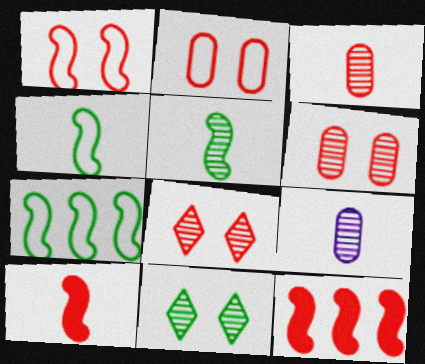[]